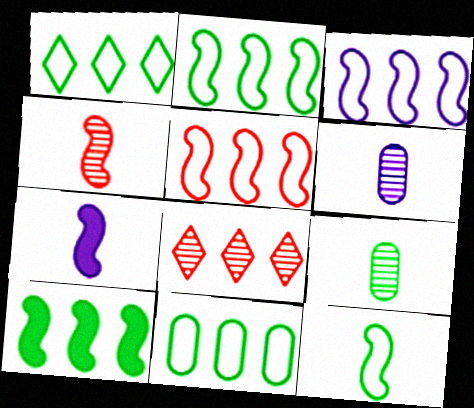[[1, 2, 11], 
[2, 3, 5], 
[4, 7, 12]]